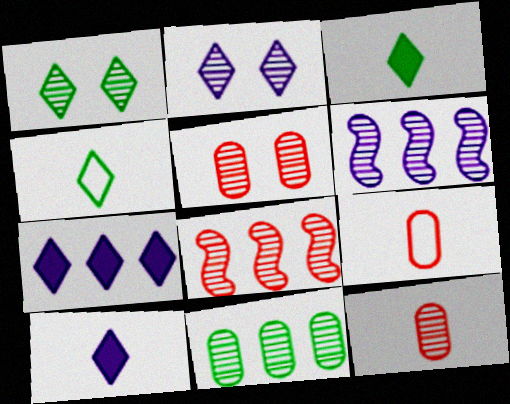[[1, 6, 12]]